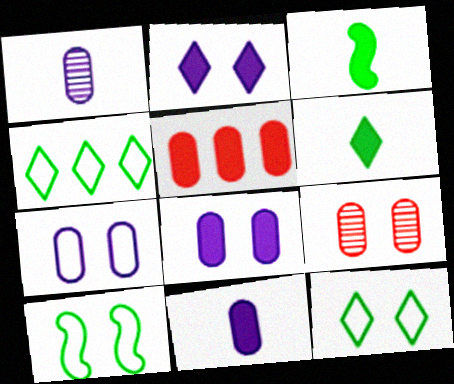[[2, 3, 5], 
[2, 9, 10]]